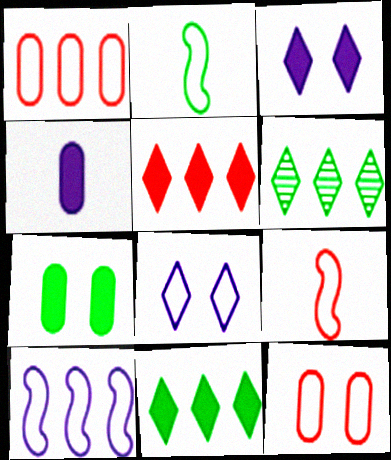[[1, 2, 8], 
[2, 6, 7]]